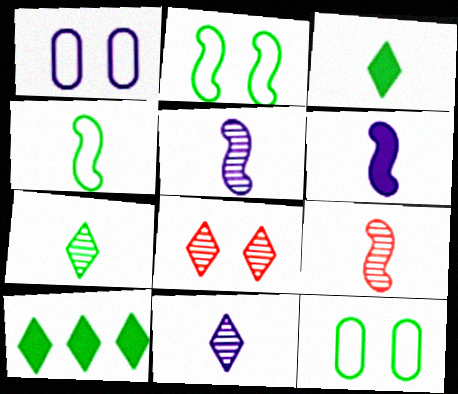[[1, 9, 10], 
[4, 6, 9]]